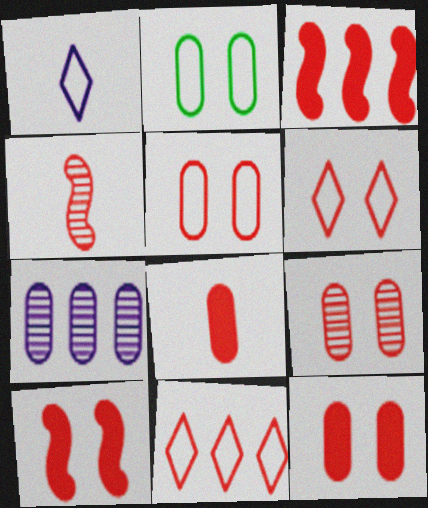[[2, 7, 8], 
[4, 11, 12], 
[5, 9, 12], 
[6, 9, 10]]